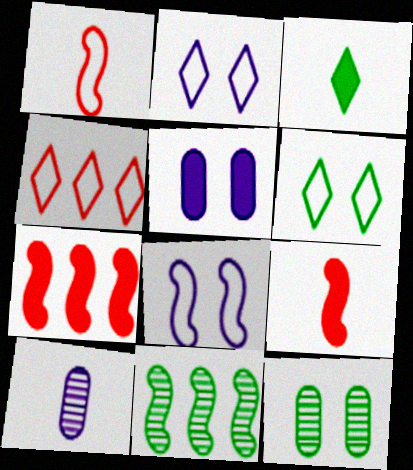[[1, 3, 10], 
[3, 5, 7], 
[6, 7, 10], 
[8, 9, 11]]